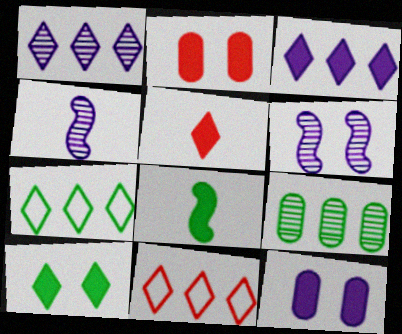[[2, 3, 8], 
[2, 4, 7], 
[3, 5, 10]]